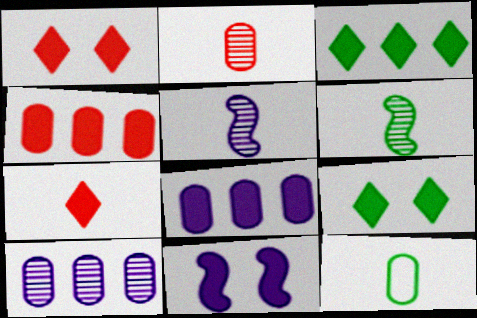[[5, 7, 12]]